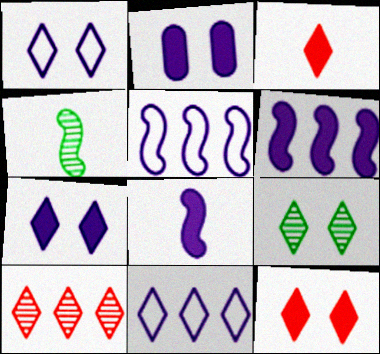[[1, 9, 12], 
[3, 9, 11]]